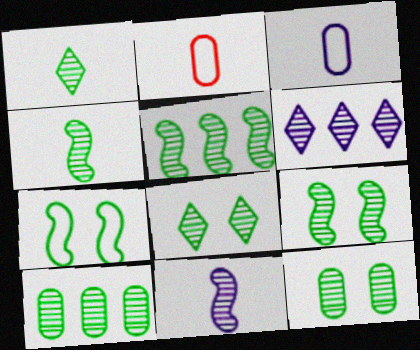[[1, 5, 12], 
[1, 9, 10], 
[4, 5, 9], 
[4, 8, 10], 
[8, 9, 12]]